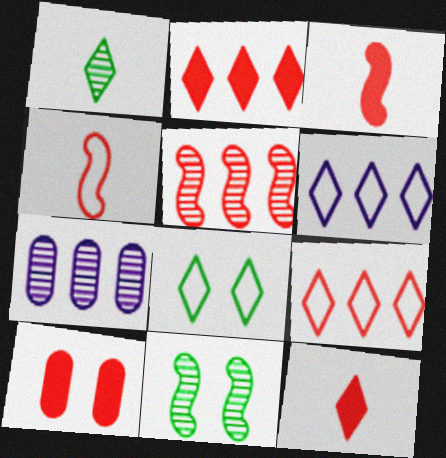[[2, 3, 10], 
[3, 7, 8]]